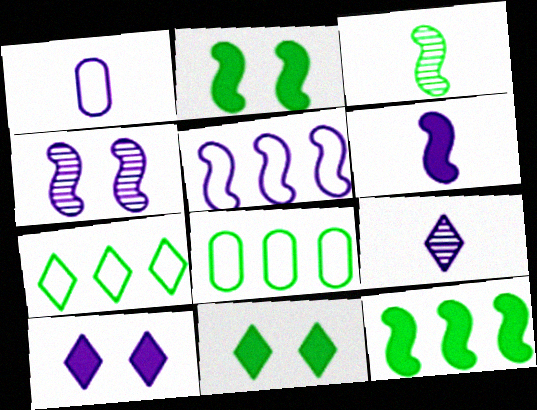[[1, 6, 9], 
[3, 8, 11], 
[4, 5, 6]]